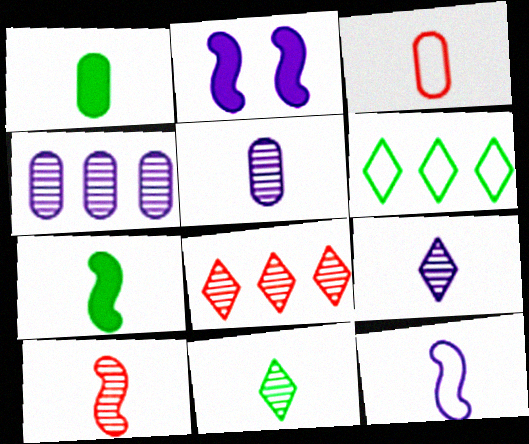[[1, 3, 5], 
[3, 7, 9], 
[5, 10, 11], 
[7, 10, 12]]